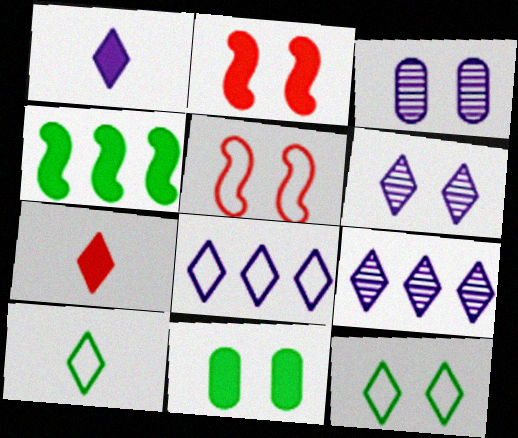[[1, 6, 8], 
[2, 3, 12], 
[5, 6, 11], 
[7, 9, 12]]